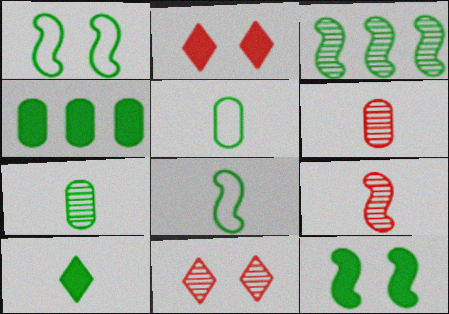[[3, 8, 12], 
[4, 10, 12], 
[7, 8, 10]]